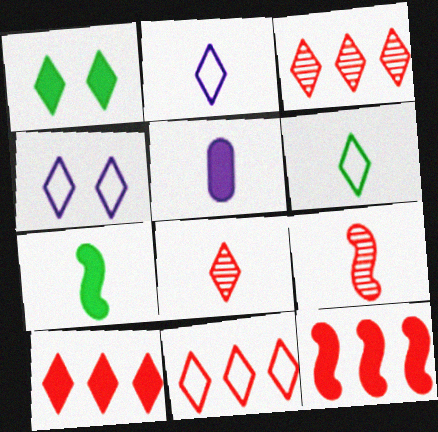[[1, 2, 3], 
[1, 5, 12], 
[3, 10, 11], 
[4, 6, 11], 
[5, 6, 9]]